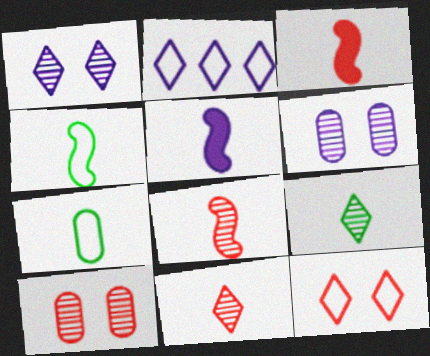[[2, 5, 6], 
[4, 5, 8], 
[5, 7, 11]]